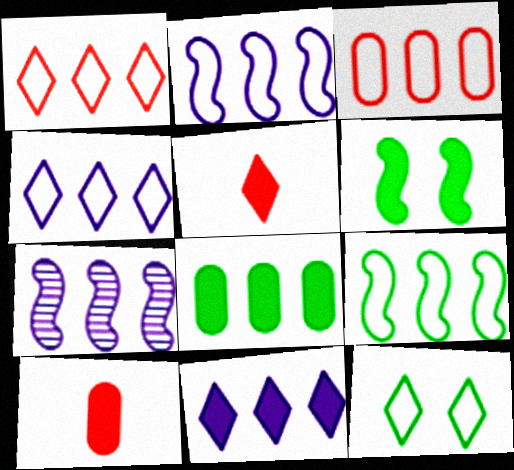[[1, 7, 8], 
[3, 4, 9], 
[6, 10, 11], 
[7, 10, 12]]